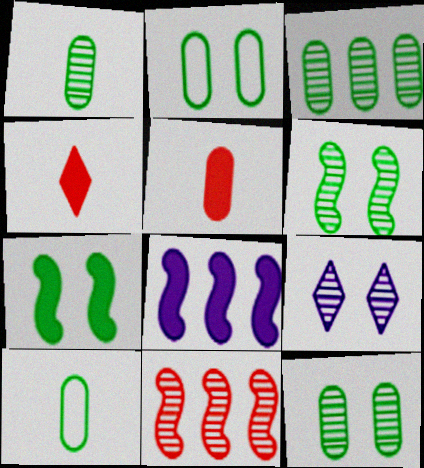[[1, 3, 12], 
[1, 9, 11]]